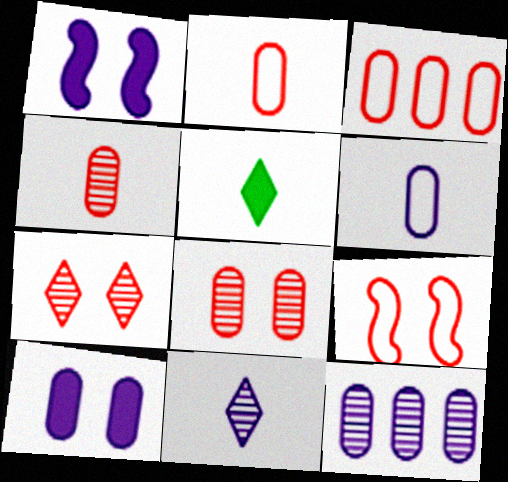[[5, 9, 12], 
[6, 10, 12]]